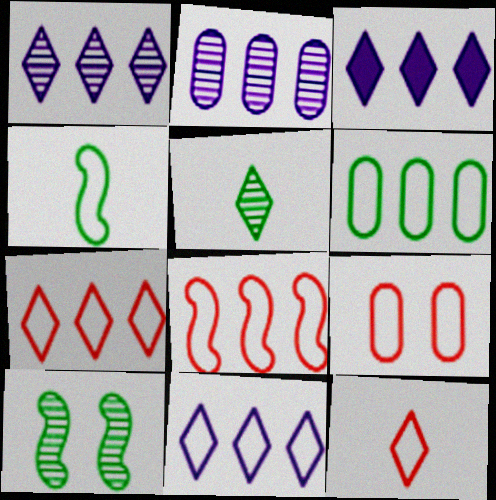[[1, 3, 11], 
[4, 9, 11], 
[6, 8, 11], 
[8, 9, 12]]